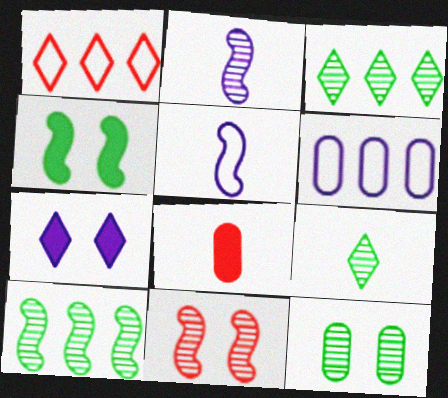[[1, 7, 9], 
[1, 8, 11], 
[2, 6, 7], 
[2, 10, 11], 
[5, 8, 9], 
[6, 8, 12], 
[9, 10, 12]]